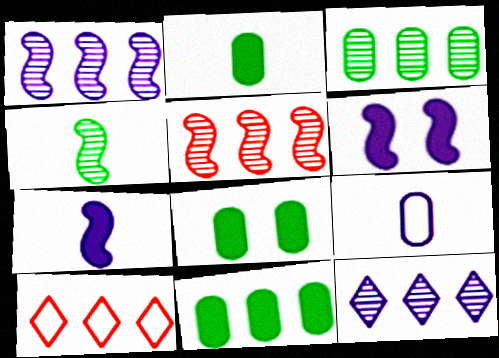[[1, 10, 11], 
[2, 8, 11], 
[3, 5, 12], 
[6, 9, 12]]